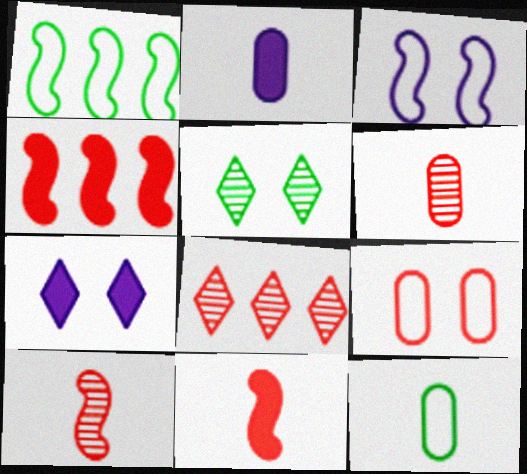[[1, 6, 7], 
[2, 6, 12], 
[8, 9, 11]]